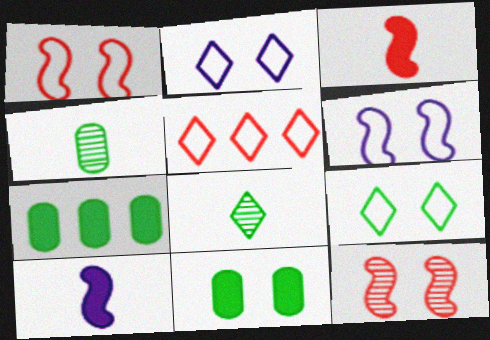[[2, 11, 12]]